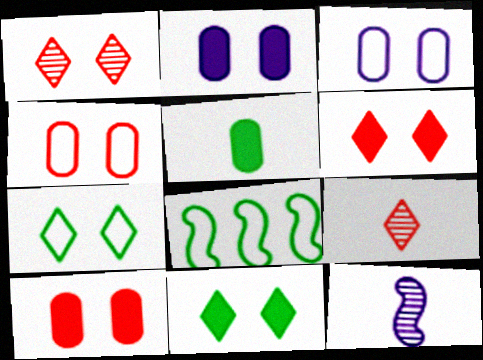[[2, 8, 9]]